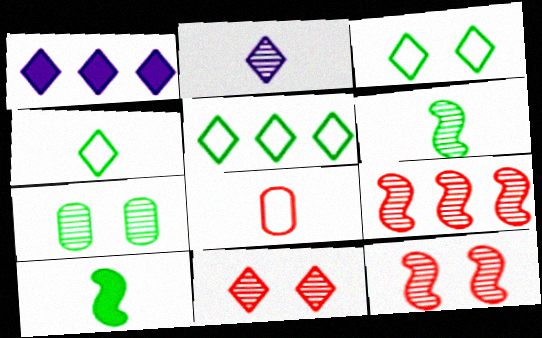[[1, 4, 11], 
[2, 7, 9], 
[2, 8, 10], 
[3, 4, 5], 
[5, 7, 10]]